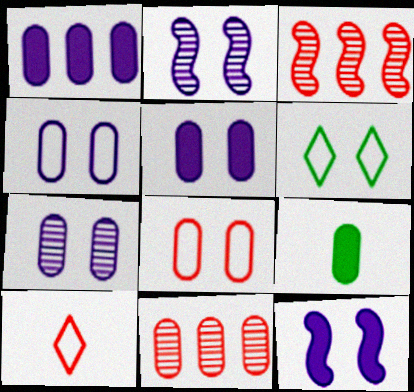[[4, 5, 7], 
[4, 9, 11]]